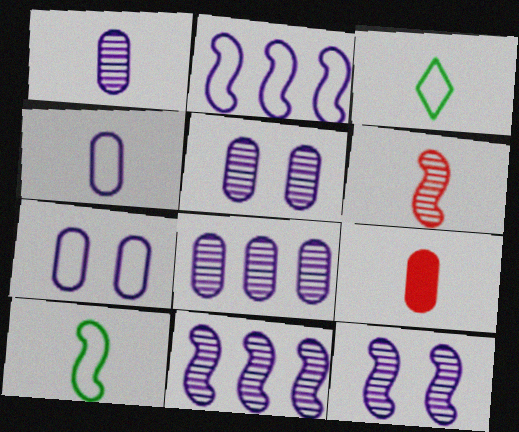[[1, 5, 8]]